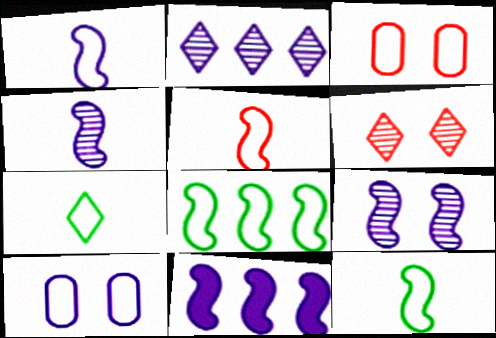[[1, 5, 12], 
[1, 9, 11]]